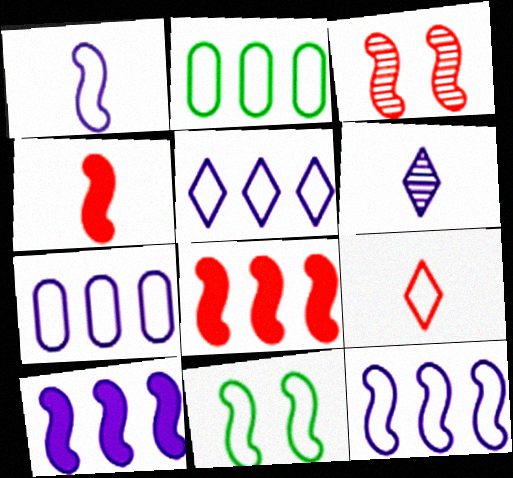[[5, 7, 12], 
[7, 9, 11]]